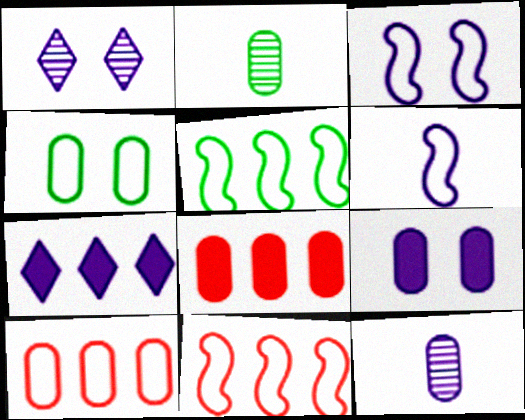[[1, 3, 9], 
[2, 9, 10], 
[3, 7, 12], 
[4, 8, 12]]